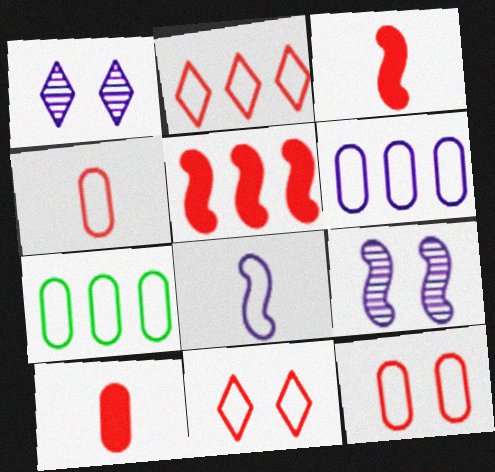[[1, 3, 7], 
[7, 8, 11]]